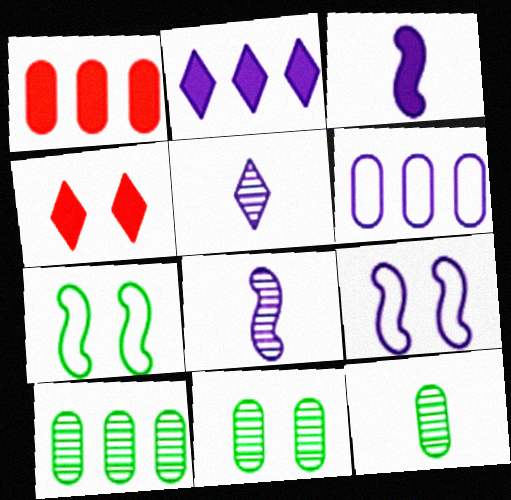[[1, 5, 7], 
[1, 6, 10], 
[4, 9, 11], 
[10, 11, 12]]